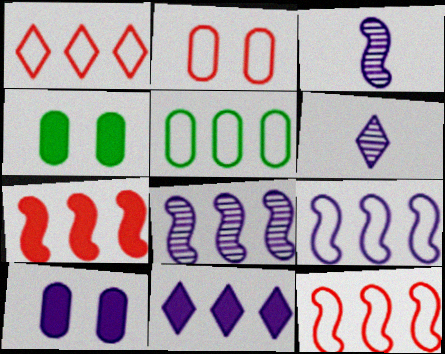[[1, 3, 4], 
[1, 5, 9], 
[4, 6, 12], 
[6, 9, 10]]